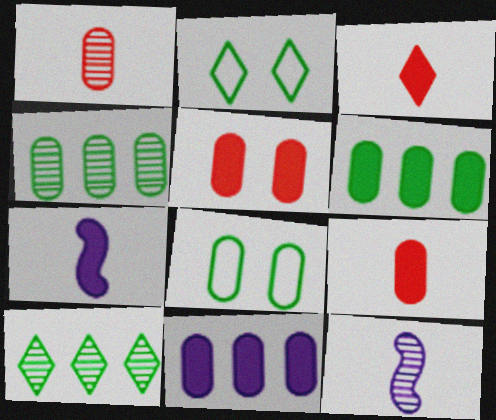[[1, 8, 11]]